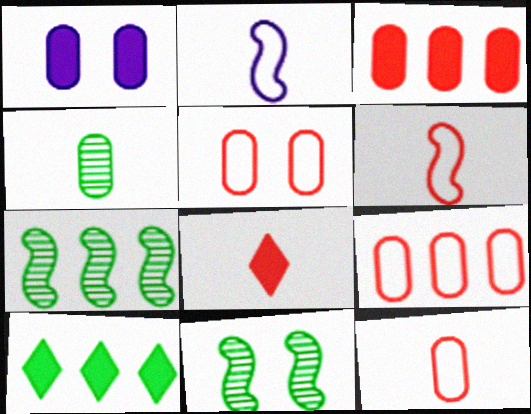[[1, 4, 9], 
[2, 4, 8], 
[5, 9, 12]]